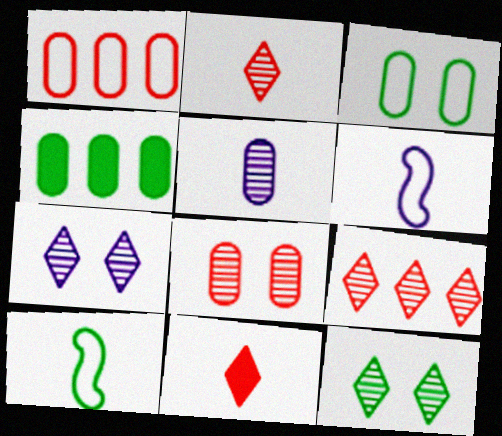[[4, 10, 12], 
[5, 10, 11]]